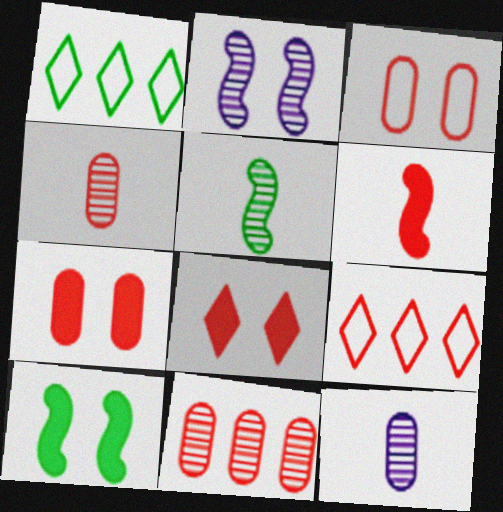[[9, 10, 12]]